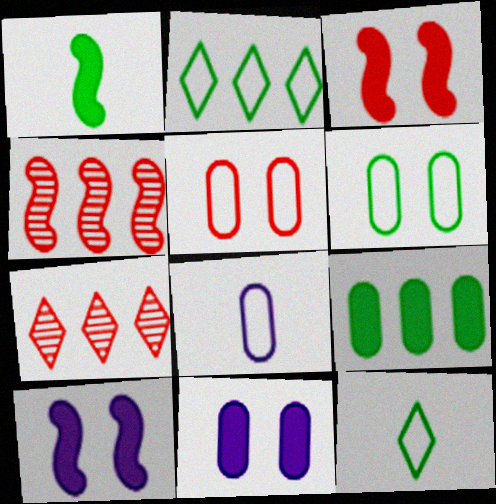[[4, 11, 12]]